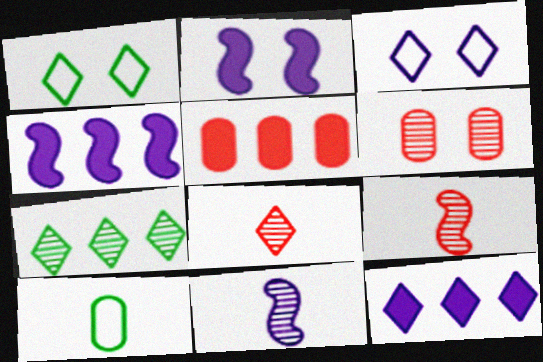[[1, 2, 6], 
[1, 5, 11], 
[1, 8, 12], 
[6, 7, 11]]